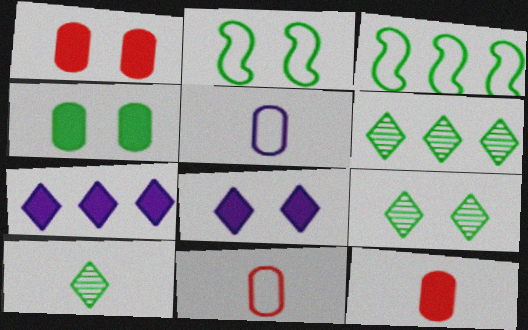[[2, 4, 9], 
[3, 4, 10], 
[6, 9, 10]]